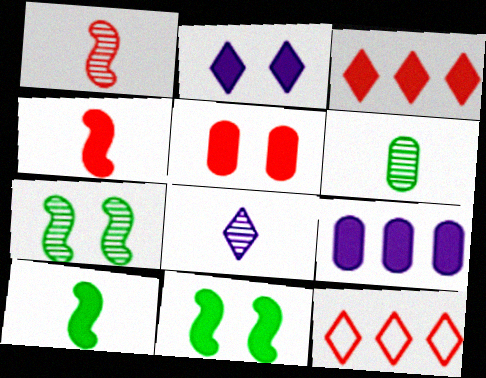[[1, 5, 12], 
[1, 6, 8], 
[2, 5, 11], 
[3, 4, 5]]